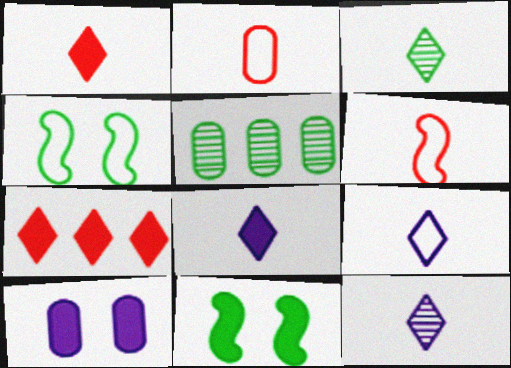[[1, 3, 9], 
[2, 5, 10], 
[8, 9, 12]]